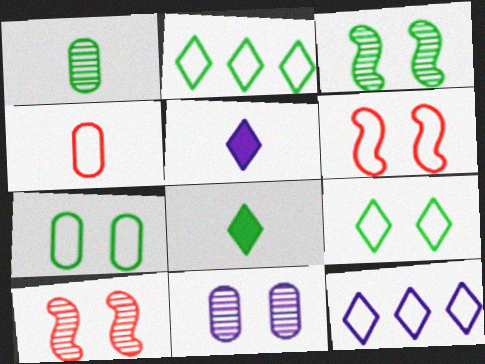[]